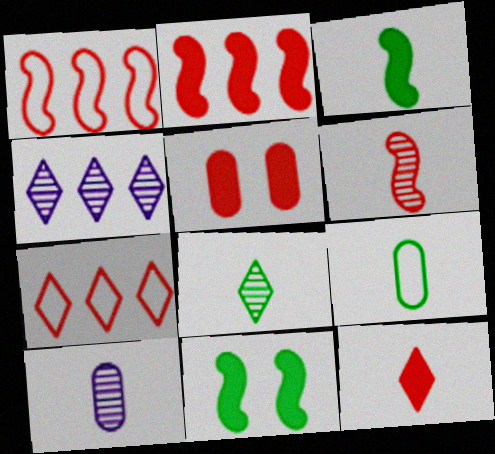[[2, 5, 12], 
[3, 8, 9], 
[5, 6, 7], 
[6, 8, 10], 
[7, 10, 11]]